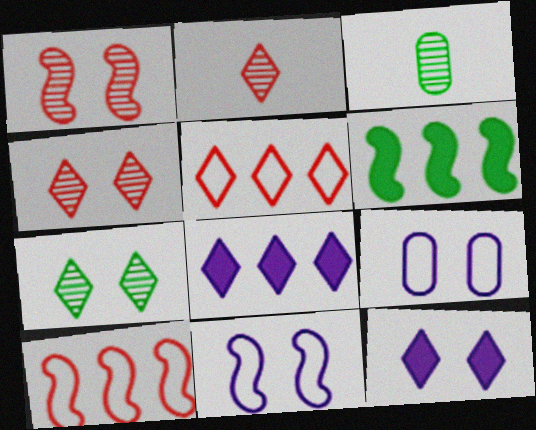[[2, 6, 9], 
[3, 10, 12]]